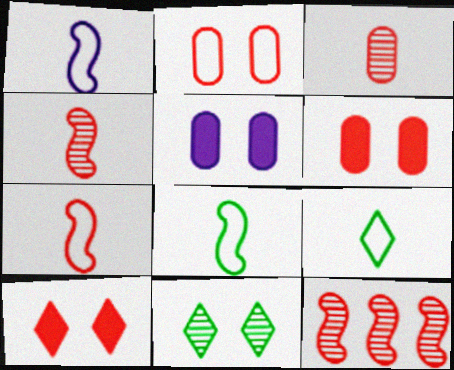[[1, 7, 8], 
[5, 9, 12]]